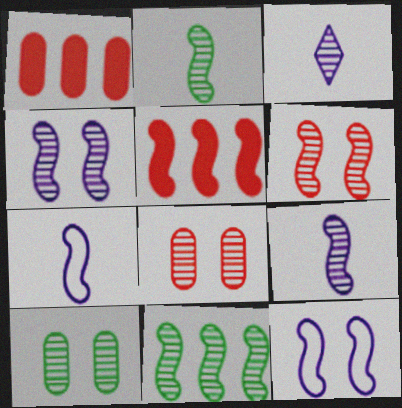[[2, 5, 12], 
[3, 8, 11], 
[6, 9, 11]]